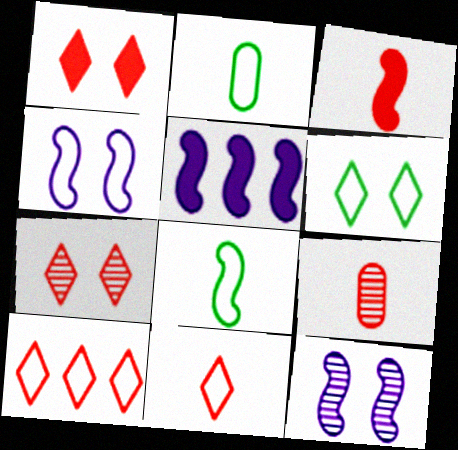[[2, 4, 10], 
[2, 5, 7], 
[3, 9, 11], 
[5, 6, 9]]